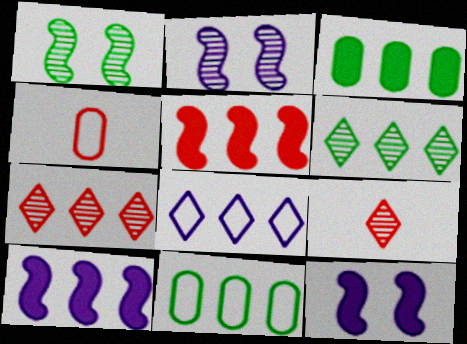[[4, 6, 12], 
[7, 10, 11], 
[9, 11, 12]]